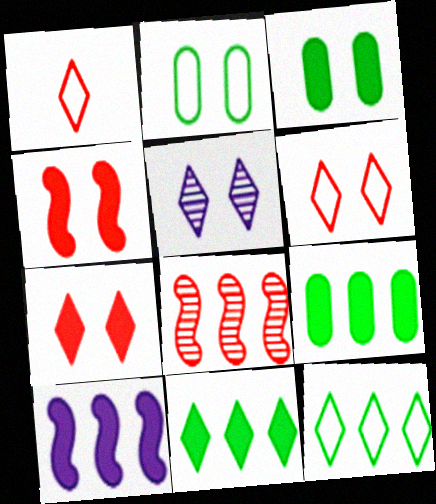[[1, 5, 11], 
[2, 4, 5]]